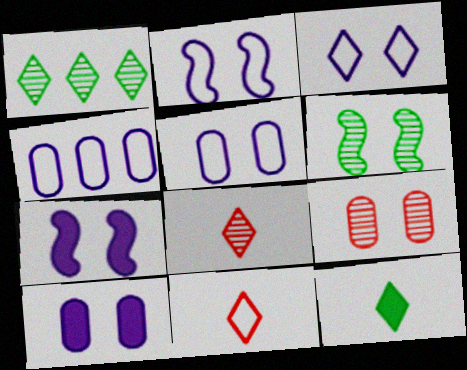[[2, 3, 5]]